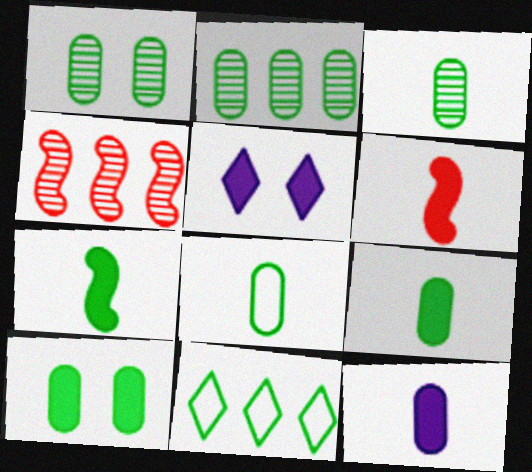[[1, 2, 3], 
[1, 7, 11], 
[2, 8, 10], 
[3, 8, 9], 
[4, 5, 8]]